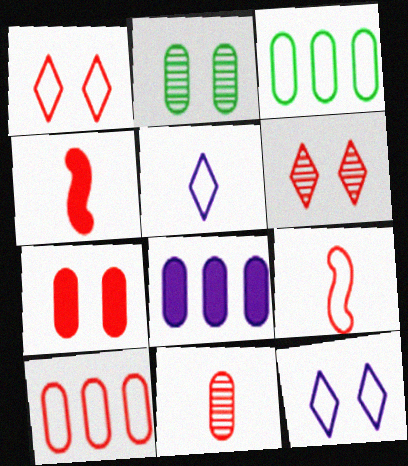[[1, 9, 10], 
[3, 9, 12], 
[4, 6, 10], 
[7, 10, 11]]